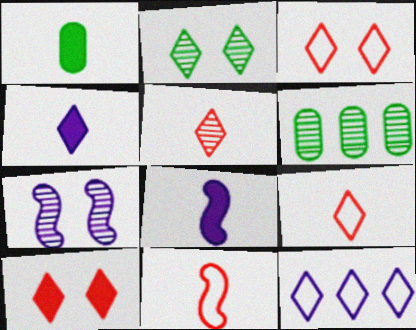[[3, 6, 8], 
[5, 6, 7]]